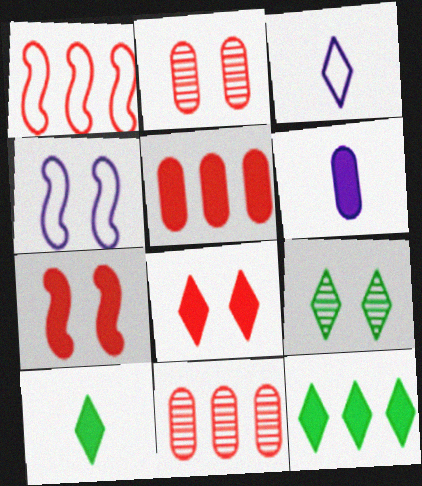[[1, 6, 9], 
[4, 10, 11], 
[6, 7, 12]]